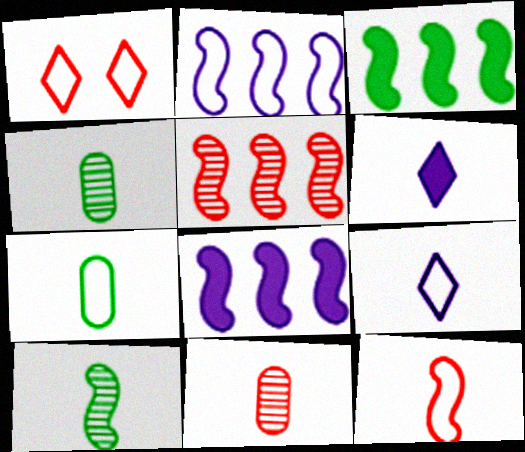[[1, 2, 7], 
[1, 4, 8], 
[2, 3, 5], 
[4, 6, 12], 
[7, 9, 12]]